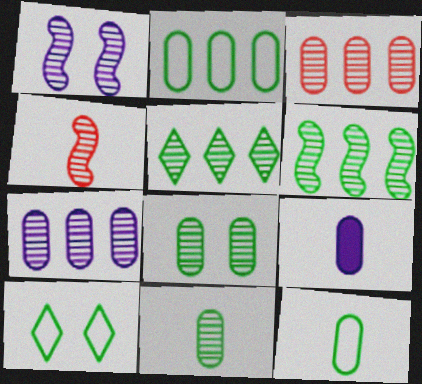[[1, 4, 6]]